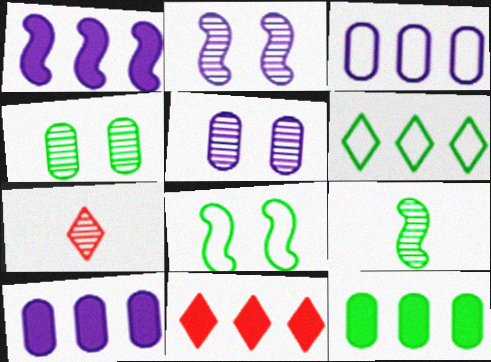[[1, 11, 12], 
[7, 8, 10]]